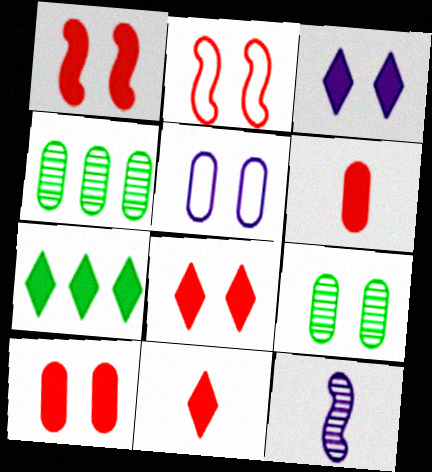[[1, 8, 10], 
[2, 3, 9], 
[3, 7, 11], 
[4, 5, 6], 
[5, 9, 10]]